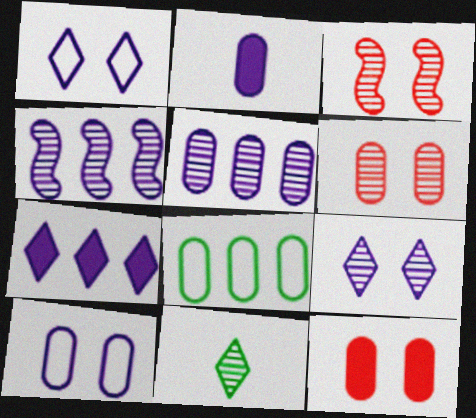[[1, 2, 4], 
[2, 5, 10], 
[2, 6, 8], 
[3, 5, 11], 
[4, 6, 11]]